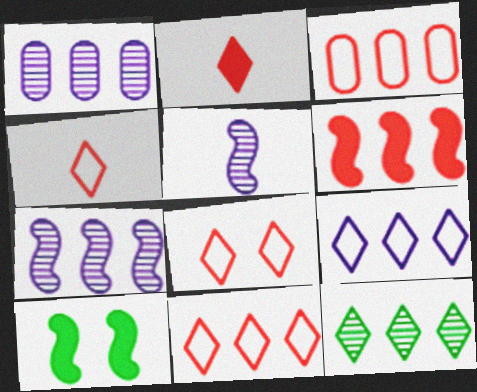[[1, 4, 10], 
[4, 8, 11]]